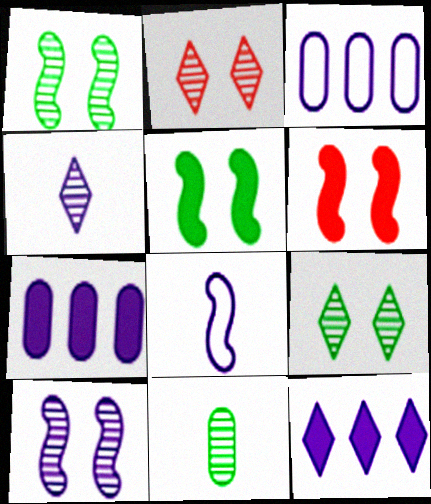[]